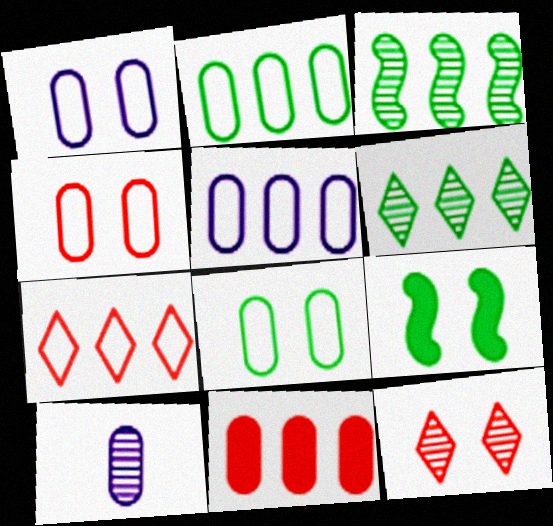[[1, 4, 8], 
[1, 9, 12], 
[3, 10, 12], 
[7, 9, 10], 
[8, 10, 11]]